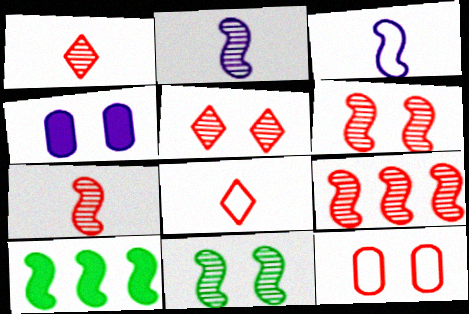[[2, 9, 11], 
[3, 6, 10], 
[6, 7, 9]]